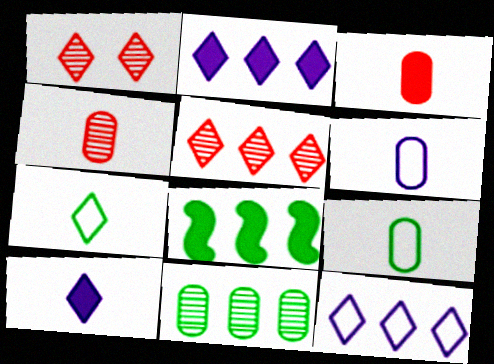[[1, 2, 7], 
[1, 6, 8]]